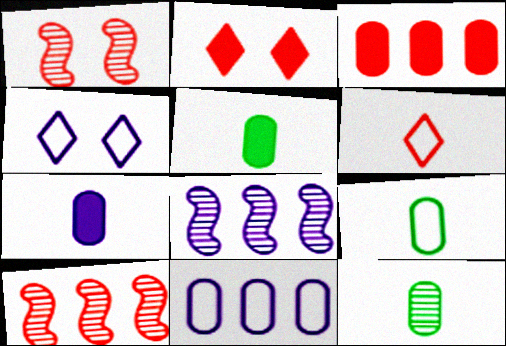[[1, 3, 6], 
[2, 8, 9], 
[4, 5, 10], 
[4, 7, 8], 
[5, 9, 12]]